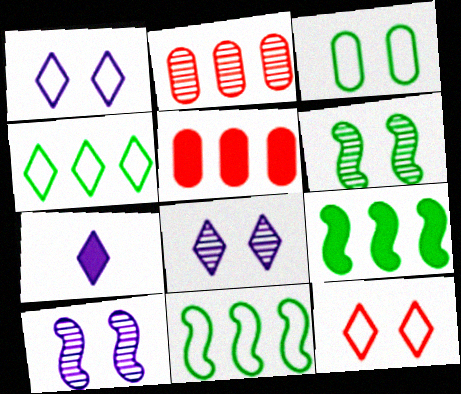[]